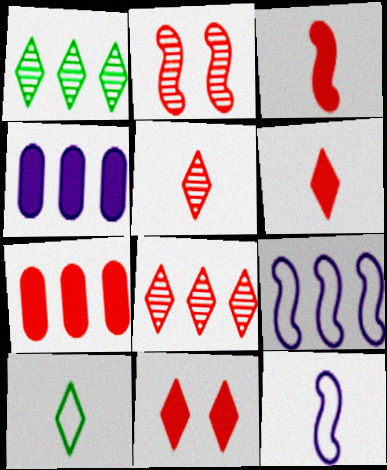[[1, 7, 9], 
[2, 4, 10], 
[3, 7, 11]]